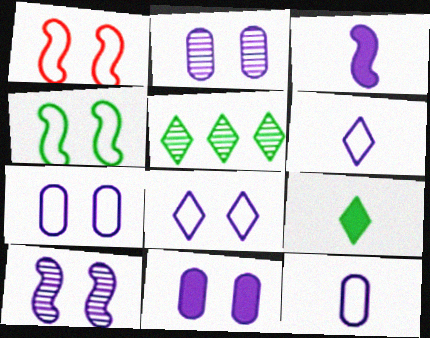[[2, 7, 11], 
[8, 10, 11]]